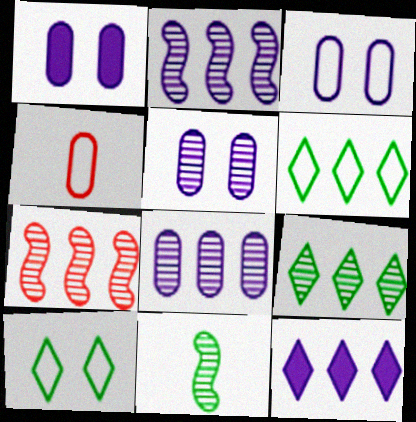[[1, 3, 5], 
[7, 8, 9]]